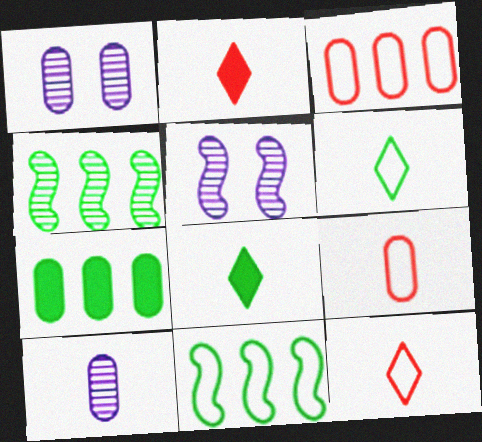[[1, 2, 11], 
[1, 7, 9], 
[3, 5, 8], 
[5, 7, 12]]